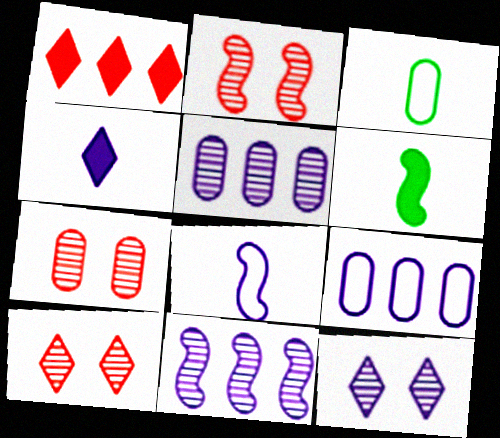[[2, 7, 10], 
[6, 9, 10]]